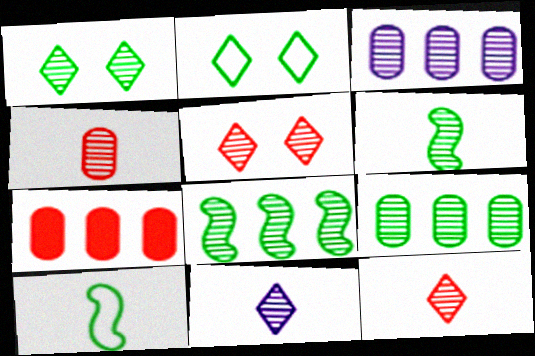[[1, 6, 9], 
[3, 5, 6], 
[4, 6, 11]]